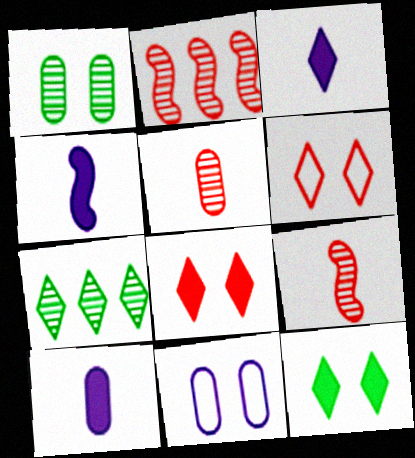[[3, 4, 10], 
[3, 6, 7]]